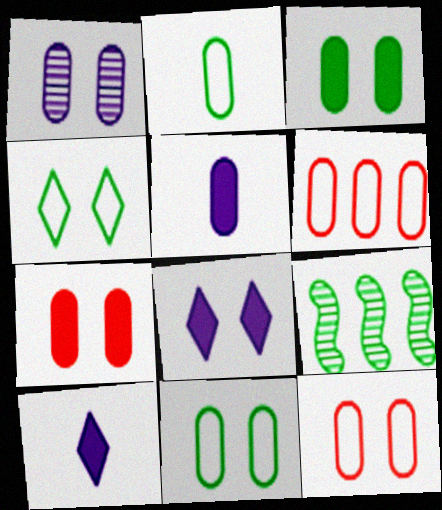[[1, 3, 12], 
[1, 7, 11], 
[9, 10, 12]]